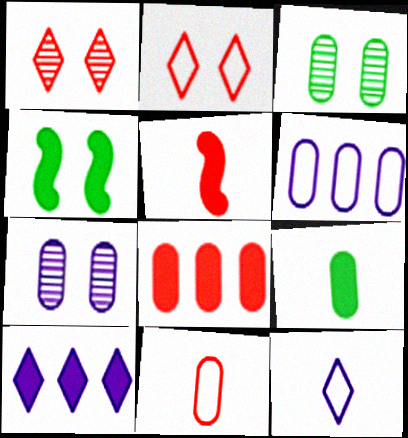[[2, 4, 7]]